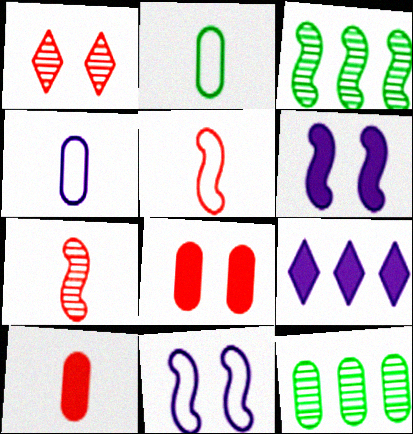[[3, 5, 6], 
[4, 8, 12]]